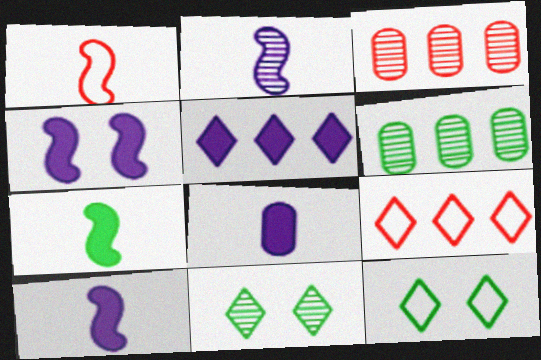[[1, 2, 7], 
[2, 3, 11], 
[3, 10, 12], 
[4, 5, 8], 
[6, 7, 12]]